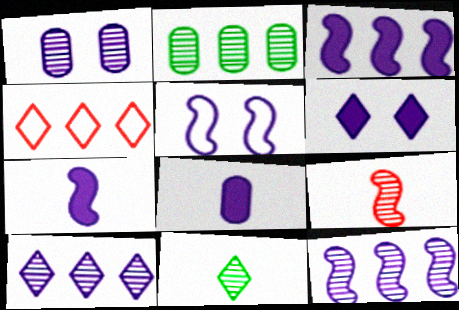[[1, 5, 6], 
[2, 3, 4], 
[3, 6, 8], 
[4, 6, 11], 
[5, 7, 12], 
[5, 8, 10]]